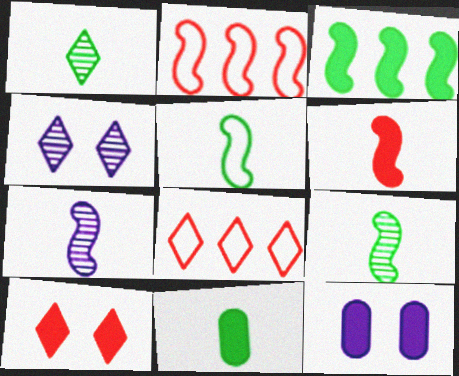[[1, 2, 12], 
[1, 5, 11], 
[2, 4, 11], 
[5, 6, 7], 
[8, 9, 12]]